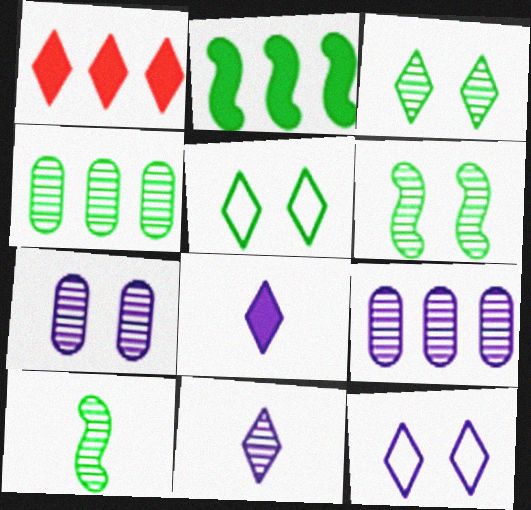[[1, 5, 11], 
[3, 4, 10]]